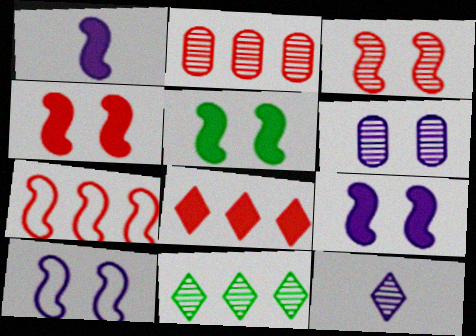[[2, 7, 8], 
[3, 5, 10], 
[4, 5, 9]]